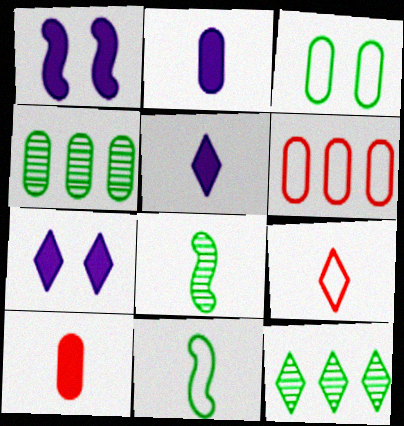[[1, 4, 9], 
[2, 8, 9], 
[6, 7, 8], 
[7, 9, 12]]